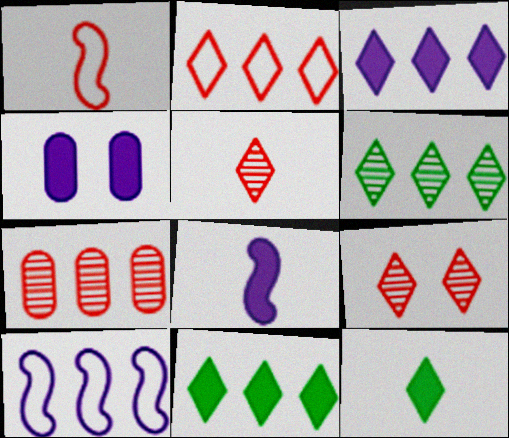[[1, 4, 6], 
[2, 3, 6], 
[3, 4, 8], 
[7, 10, 11]]